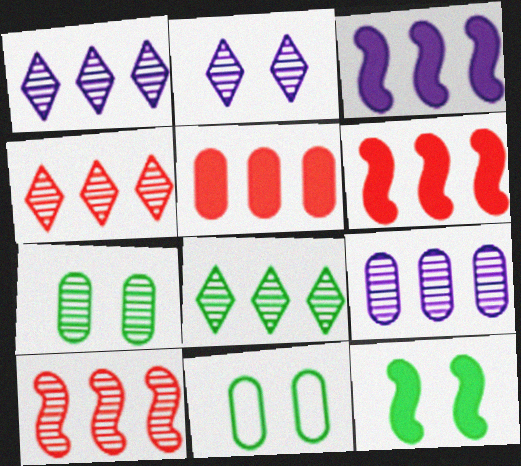[[1, 4, 8], 
[8, 9, 10]]